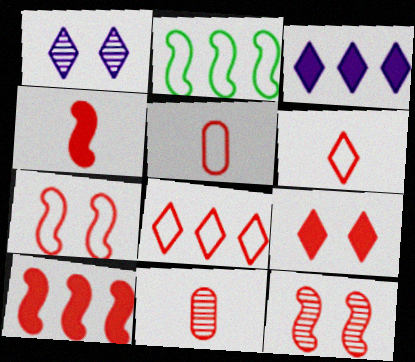[[4, 6, 11], 
[5, 7, 8]]